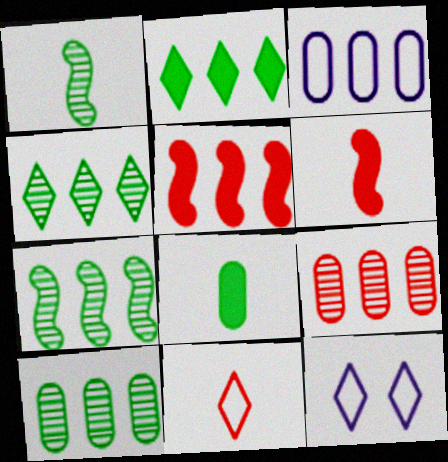[[3, 4, 5], 
[4, 7, 10], 
[6, 10, 12]]